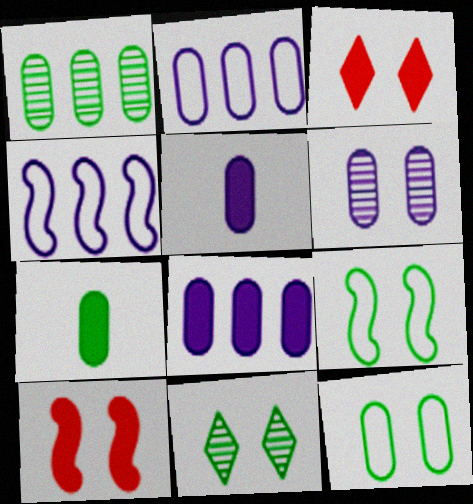[[1, 7, 12], 
[2, 5, 6], 
[3, 6, 9]]